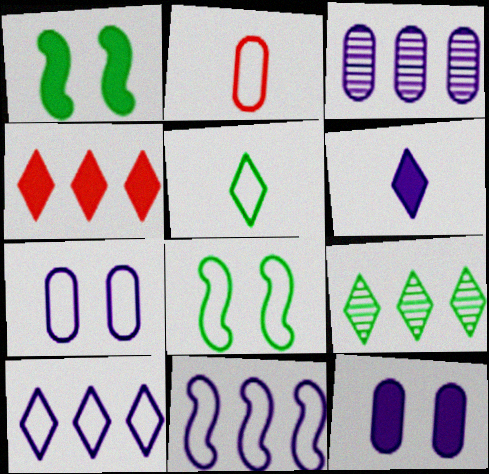[[2, 8, 10], 
[4, 9, 10]]